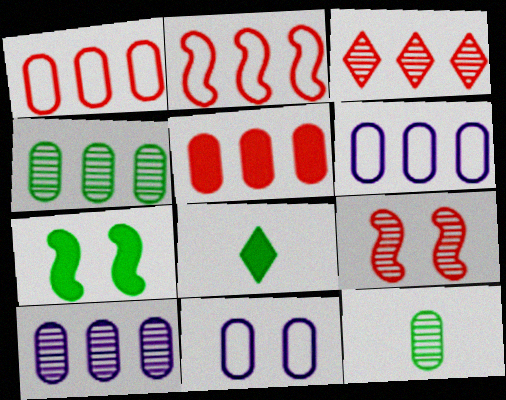[[2, 3, 5], 
[4, 5, 6], 
[5, 11, 12], 
[6, 8, 9]]